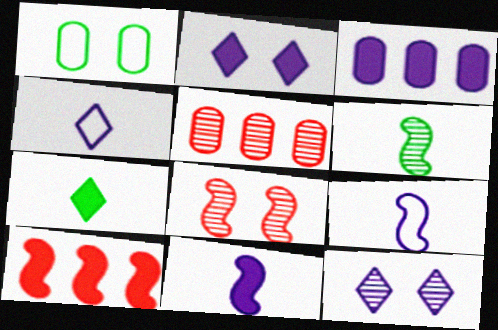[[1, 2, 8], 
[2, 3, 11], 
[3, 9, 12], 
[5, 6, 12]]